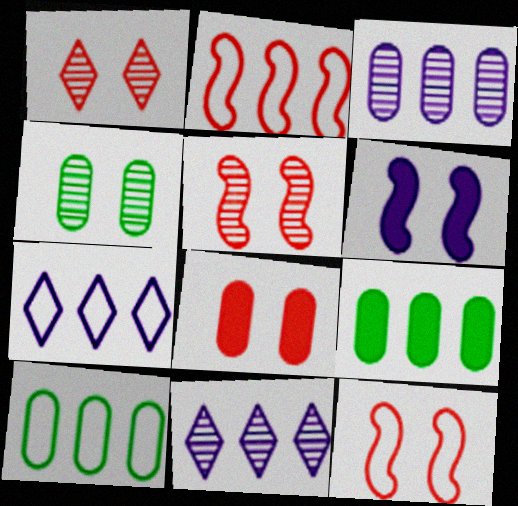[[1, 8, 12], 
[2, 7, 10], 
[2, 9, 11]]